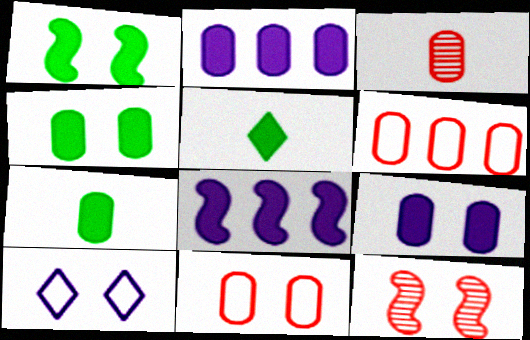[[4, 10, 12]]